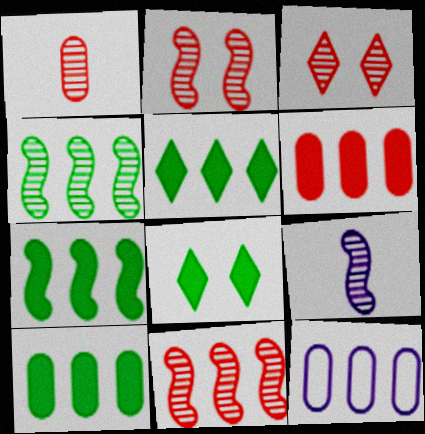[[1, 3, 11], 
[2, 4, 9], 
[5, 7, 10], 
[5, 11, 12]]